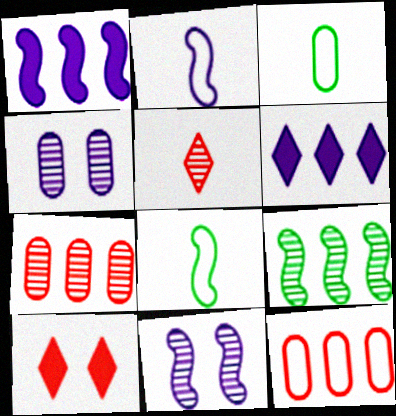[[1, 2, 11], 
[2, 4, 6], 
[4, 5, 9], 
[6, 9, 12]]